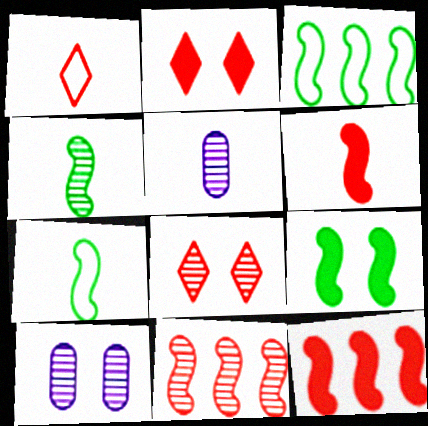[[2, 3, 5], 
[3, 4, 9]]